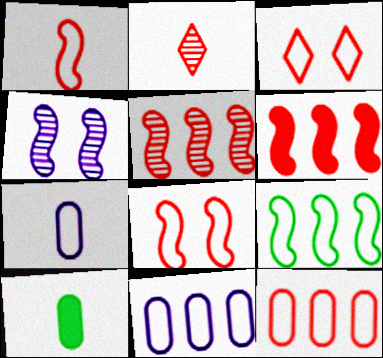[[1, 3, 12], 
[3, 7, 9]]